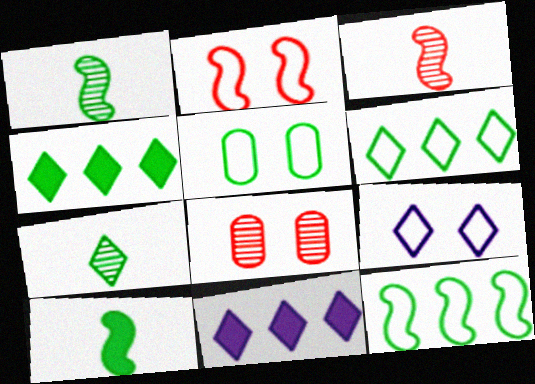[[1, 4, 5], 
[2, 5, 9], 
[3, 5, 11]]